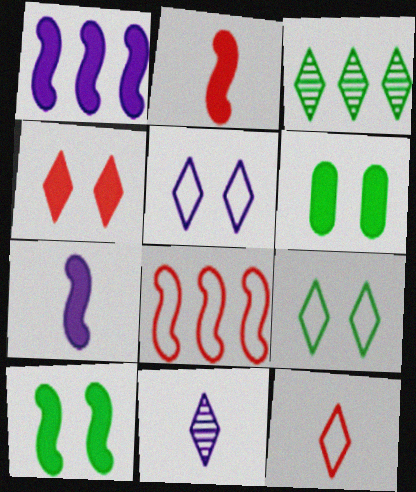[[1, 2, 10], 
[6, 8, 11]]